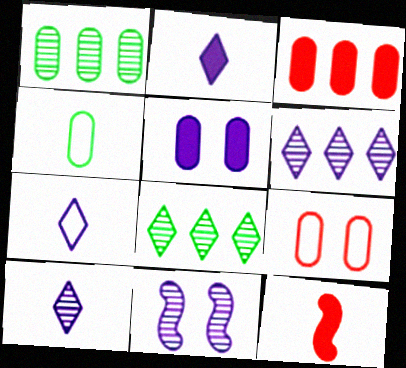[[2, 7, 10], 
[4, 10, 12]]